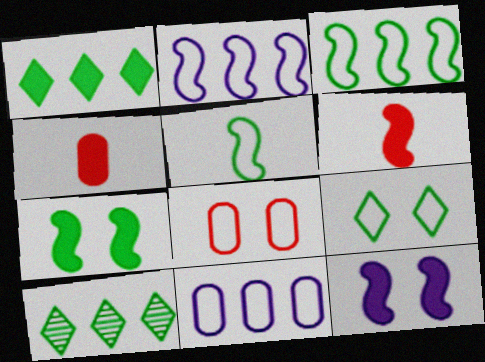[[1, 4, 12]]